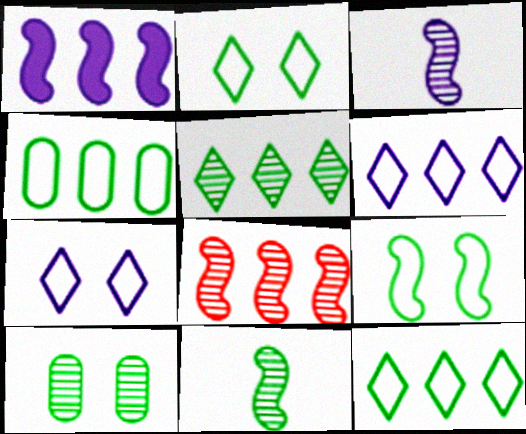[[5, 10, 11]]